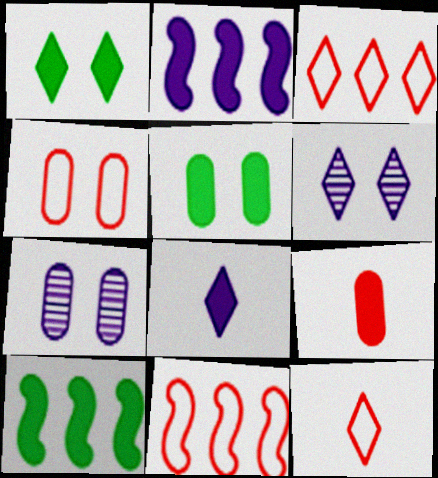[[1, 2, 9], 
[4, 5, 7], 
[4, 11, 12], 
[7, 10, 12]]